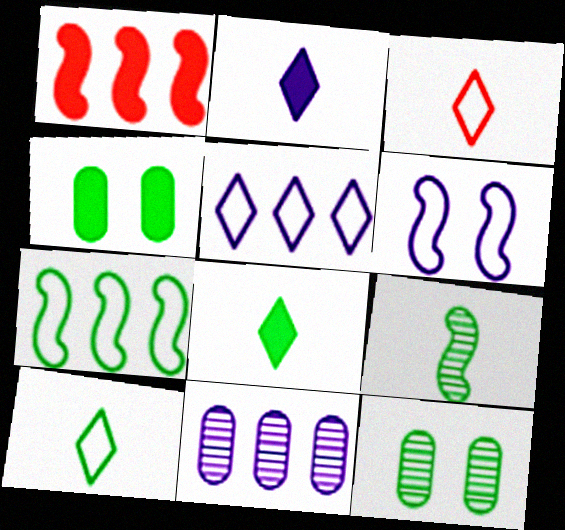[[1, 2, 4], 
[1, 6, 9], 
[2, 6, 11], 
[7, 8, 12]]